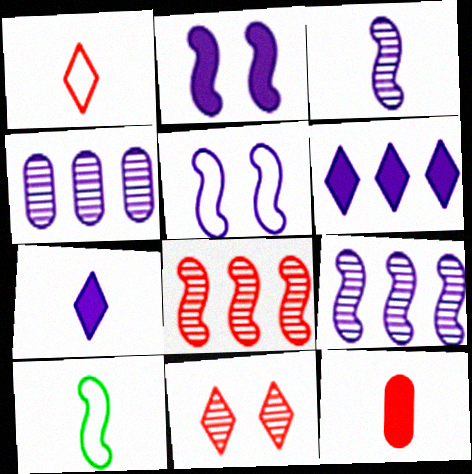[[2, 8, 10], 
[4, 5, 7]]